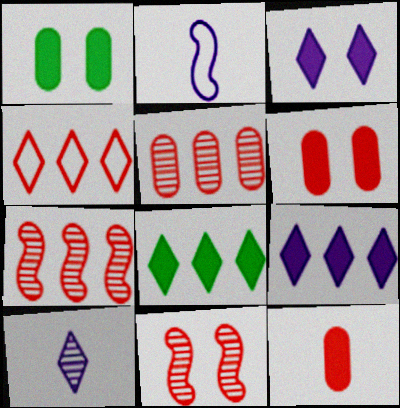[[4, 11, 12]]